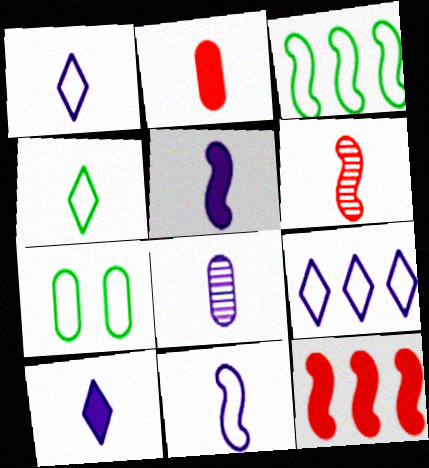[[1, 5, 8], 
[3, 4, 7], 
[8, 10, 11]]